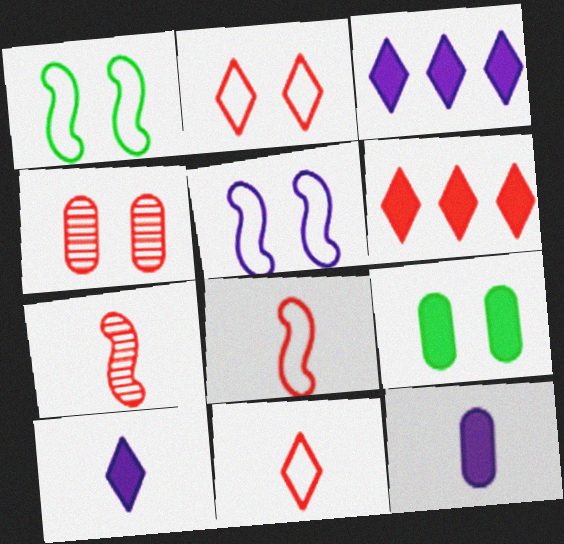[[4, 6, 8]]